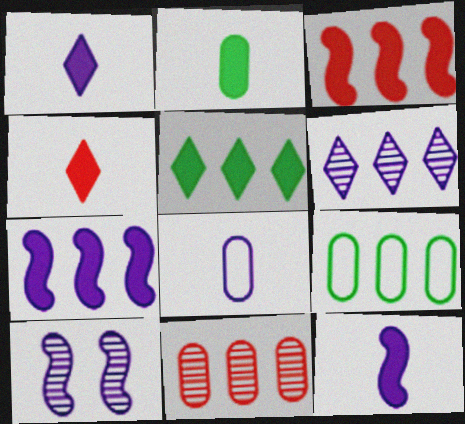[[2, 4, 12], 
[3, 6, 9], 
[4, 9, 10]]